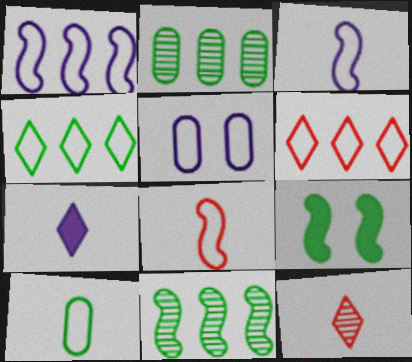[[4, 5, 8]]